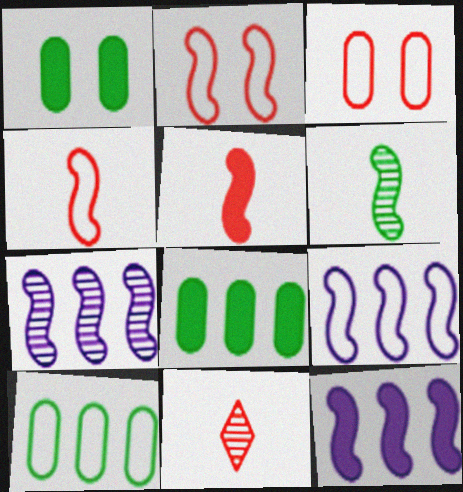[[1, 9, 11], 
[2, 6, 12], 
[7, 9, 12]]